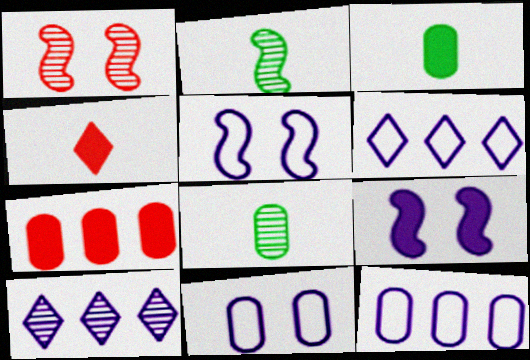[[1, 3, 6], 
[1, 8, 10], 
[7, 8, 11]]